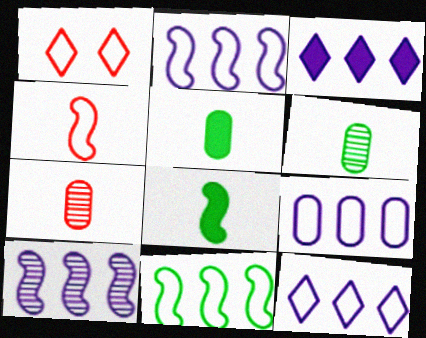[[1, 5, 10], 
[2, 9, 12], 
[3, 9, 10]]